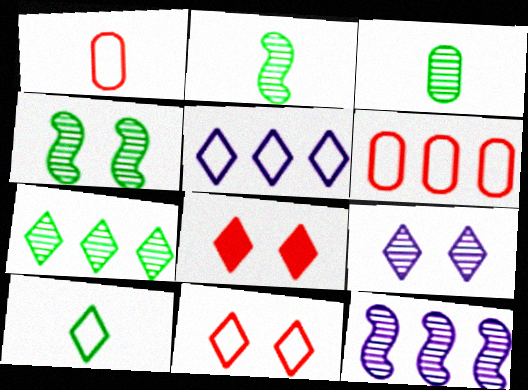[[3, 4, 7], 
[5, 10, 11]]